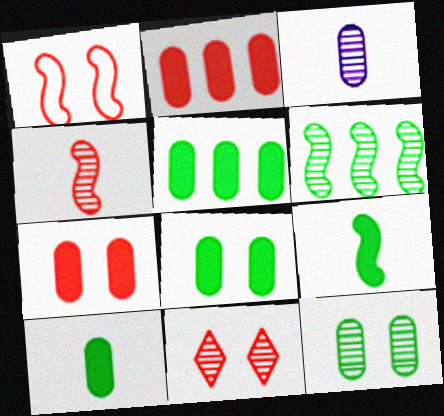[[1, 7, 11], 
[3, 6, 11], 
[5, 8, 10]]